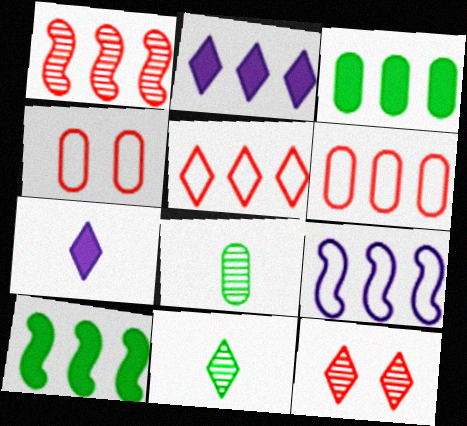[[1, 9, 10]]